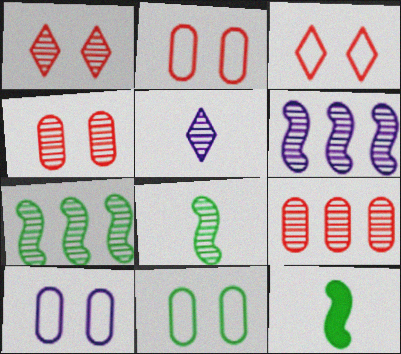[[2, 10, 11], 
[4, 5, 7]]